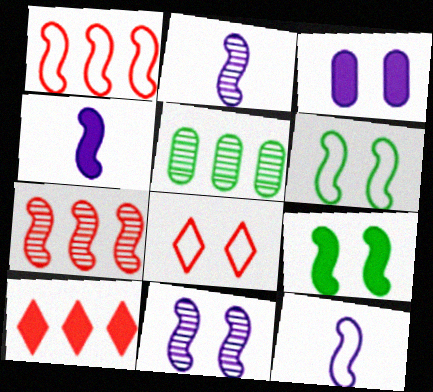[[1, 2, 9], 
[1, 6, 12], 
[2, 4, 12], 
[4, 5, 8], 
[4, 6, 7], 
[7, 9, 12]]